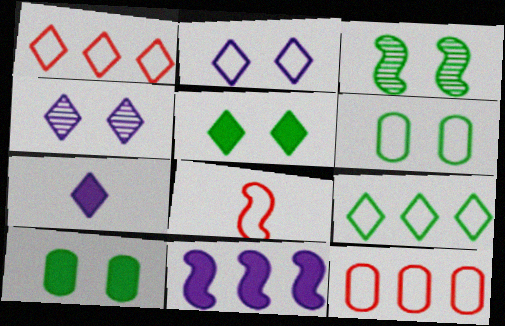[[3, 5, 6], 
[3, 7, 12], 
[3, 8, 11]]